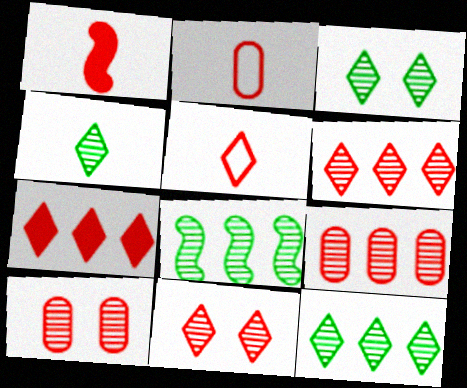[[3, 4, 12], 
[5, 7, 11]]